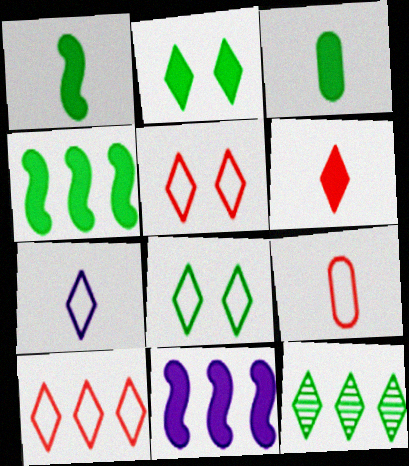[[2, 3, 4], 
[7, 8, 10]]